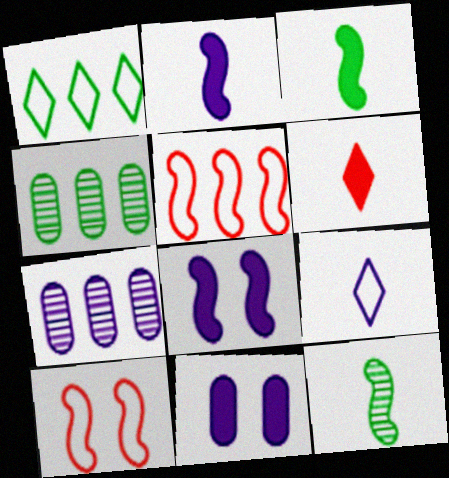[[5, 8, 12], 
[7, 8, 9]]